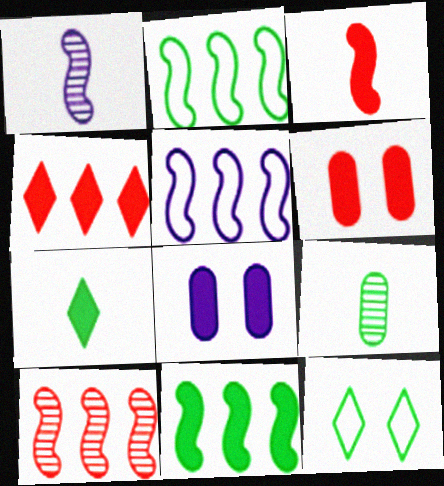[[3, 4, 6], 
[5, 10, 11], 
[9, 11, 12]]